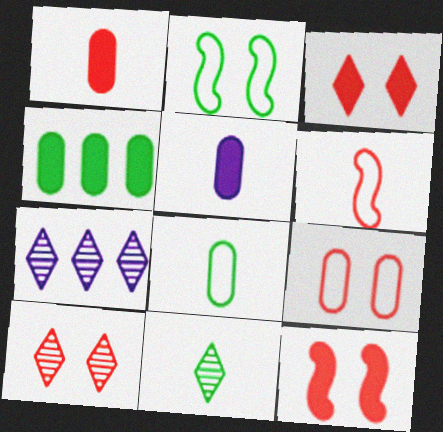[[1, 2, 7], 
[2, 4, 11], 
[5, 6, 11], 
[7, 8, 12], 
[7, 10, 11], 
[9, 10, 12]]